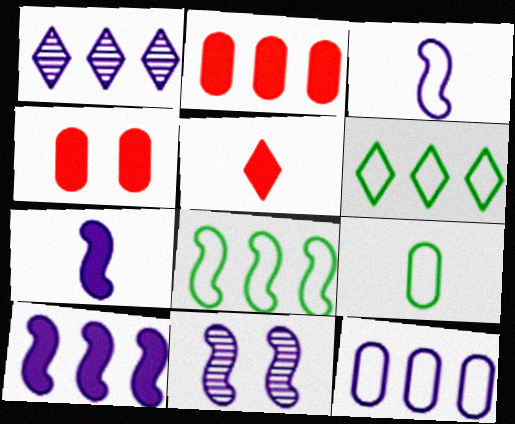[[1, 2, 8], 
[1, 10, 12], 
[3, 10, 11]]